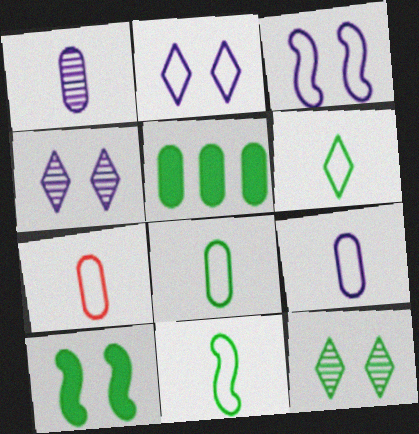[[5, 11, 12], 
[6, 8, 11], 
[7, 8, 9]]